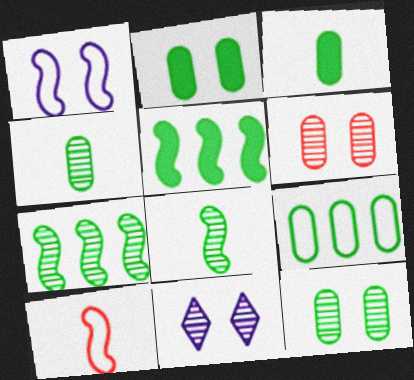[[2, 4, 9], 
[3, 9, 12]]